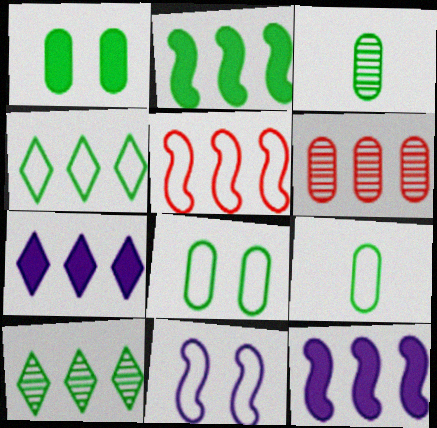[[4, 6, 12]]